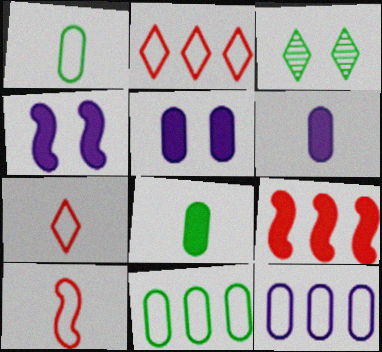[]